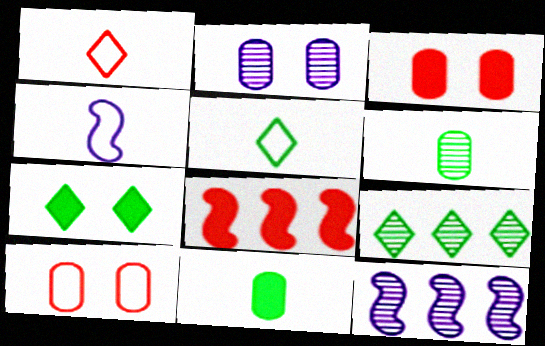[[2, 5, 8], 
[3, 4, 9], 
[3, 5, 12], 
[5, 7, 9]]